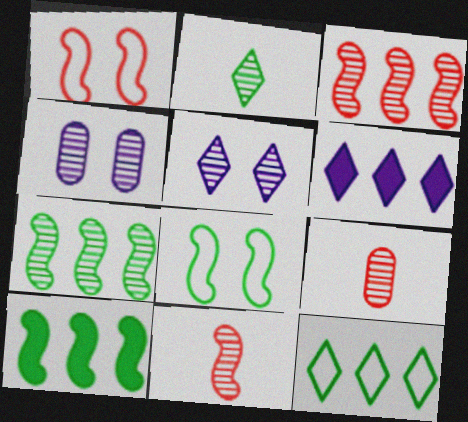[[2, 3, 4], 
[5, 7, 9], 
[6, 8, 9]]